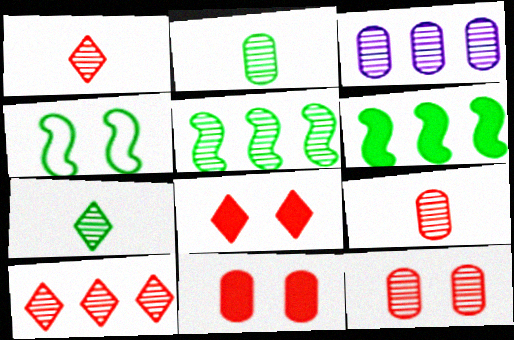[[2, 3, 12], 
[3, 5, 10]]